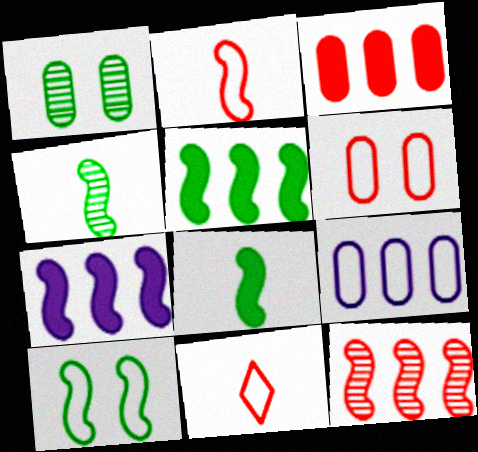[[1, 7, 11], 
[4, 5, 10], 
[9, 10, 11]]